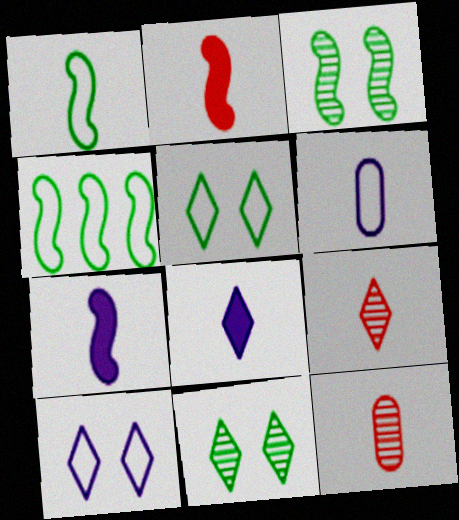[[1, 8, 12]]